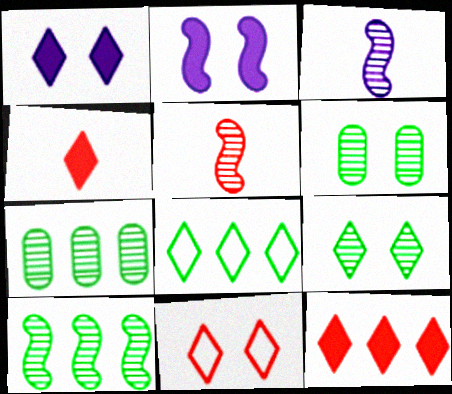[[1, 9, 11], 
[2, 6, 11]]